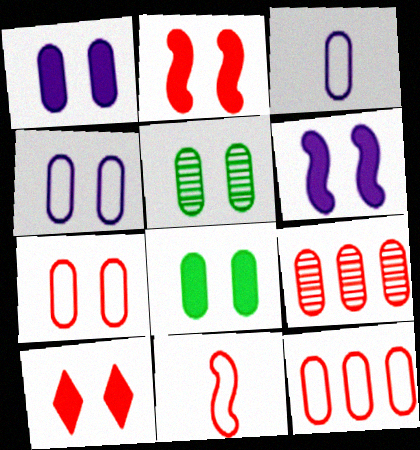[[1, 5, 7], 
[3, 8, 9], 
[6, 8, 10], 
[9, 10, 11]]